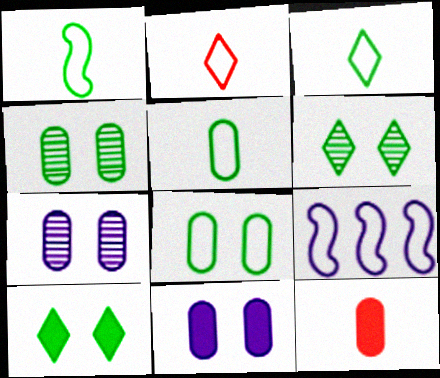[[1, 3, 5], 
[2, 8, 9], 
[6, 9, 12]]